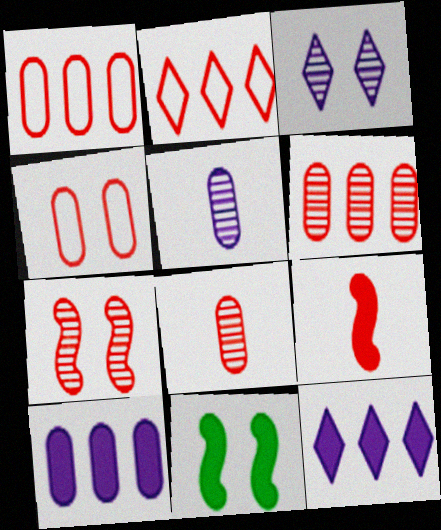[[2, 5, 11], 
[3, 4, 11]]